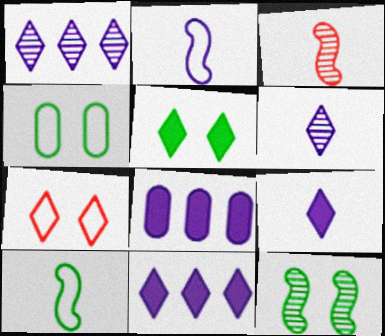[[3, 4, 11], 
[4, 5, 12]]